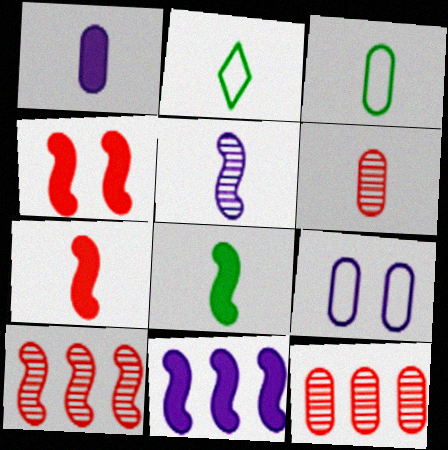[[1, 3, 6], 
[4, 8, 11]]